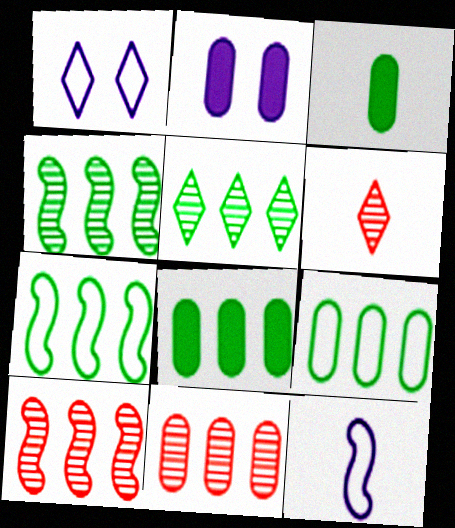[[1, 3, 10], 
[2, 6, 7], 
[3, 6, 12], 
[5, 7, 8]]